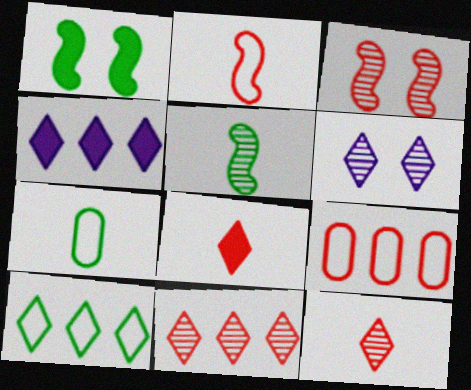[[3, 4, 7], 
[3, 8, 9], 
[4, 10, 11], 
[6, 8, 10]]